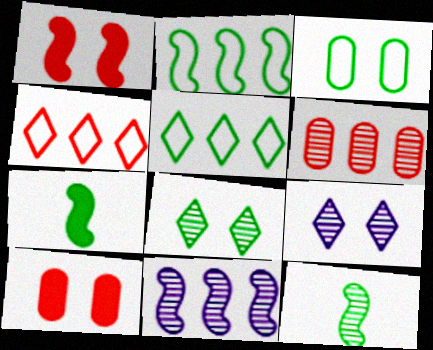[[1, 3, 9], 
[6, 9, 12]]